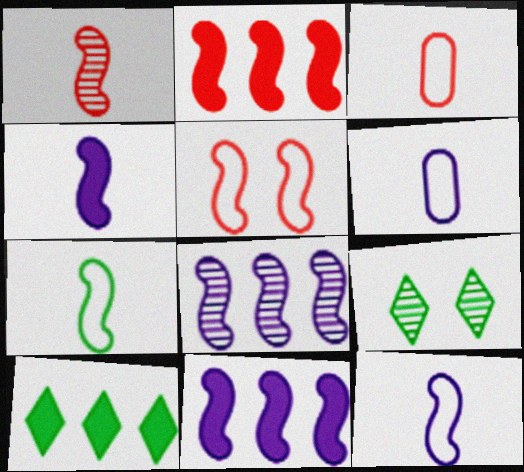[[1, 2, 5], 
[1, 4, 7], 
[2, 6, 9], 
[3, 9, 11]]